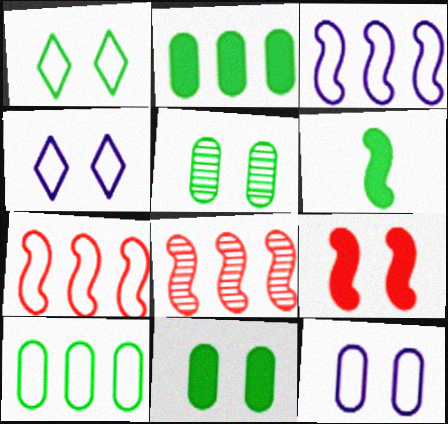[[4, 5, 9]]